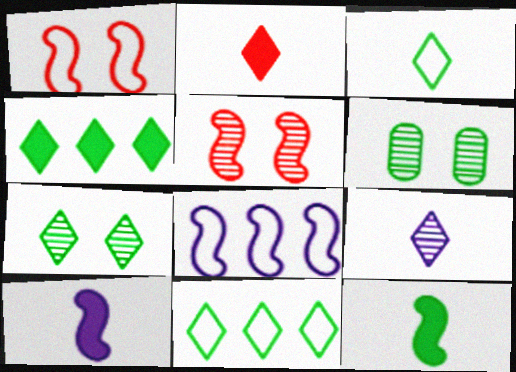[[2, 3, 9], 
[2, 6, 8], 
[3, 4, 7], 
[5, 8, 12], 
[6, 11, 12]]